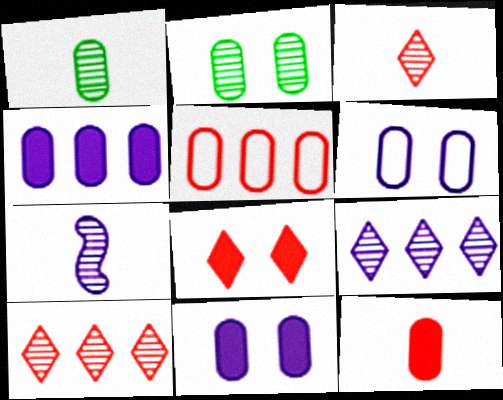[[1, 3, 7], 
[1, 5, 11], 
[2, 7, 10]]